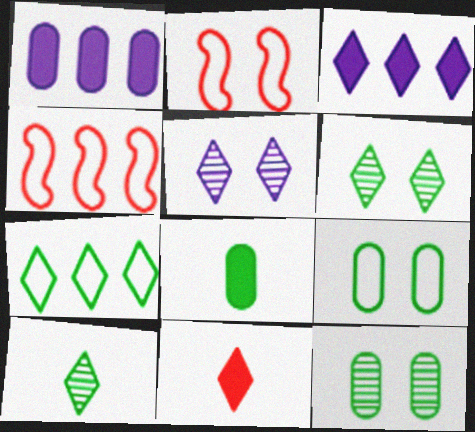[[1, 2, 10], 
[4, 5, 8], 
[5, 7, 11]]